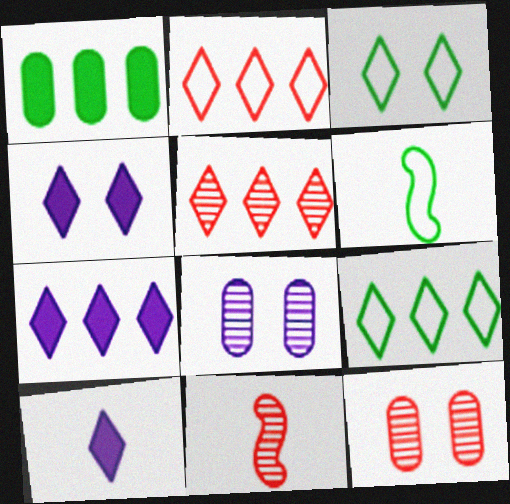[[3, 5, 10], 
[4, 7, 10], 
[5, 7, 9], 
[5, 11, 12], 
[6, 7, 12]]